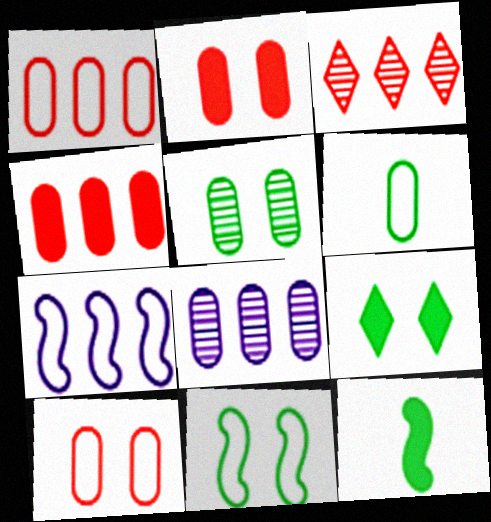[[2, 6, 8], 
[5, 9, 11]]